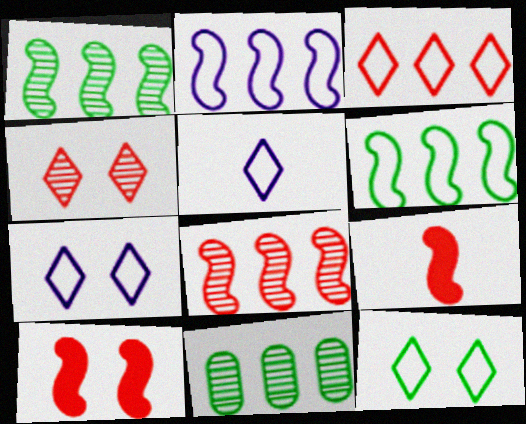[[3, 5, 12], 
[5, 10, 11], 
[7, 9, 11]]